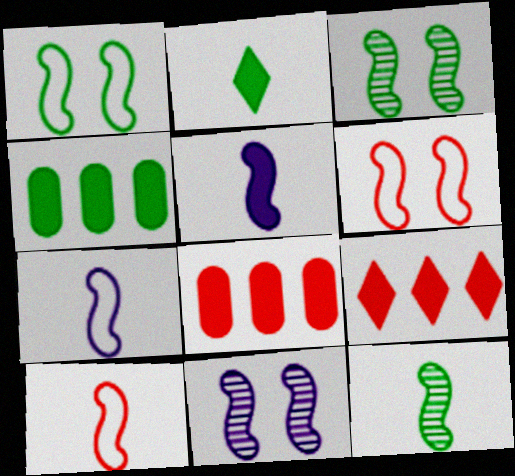[[5, 10, 12]]